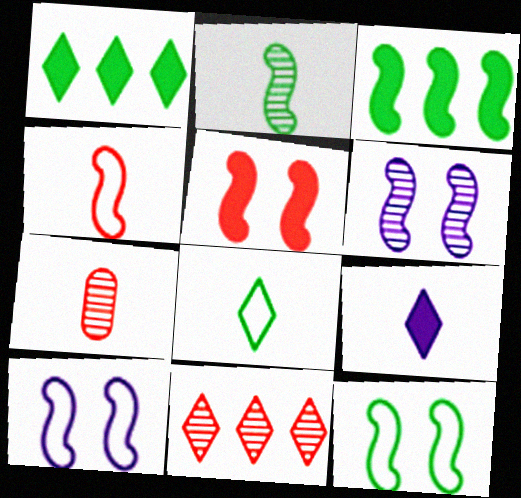[[1, 7, 10], 
[2, 3, 12], 
[3, 4, 6], 
[5, 6, 12]]